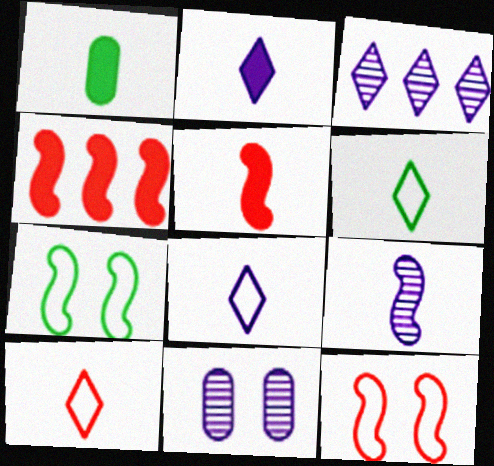[[1, 2, 5], 
[1, 3, 12], 
[1, 9, 10], 
[3, 9, 11], 
[4, 6, 11], 
[4, 7, 9], 
[6, 8, 10]]